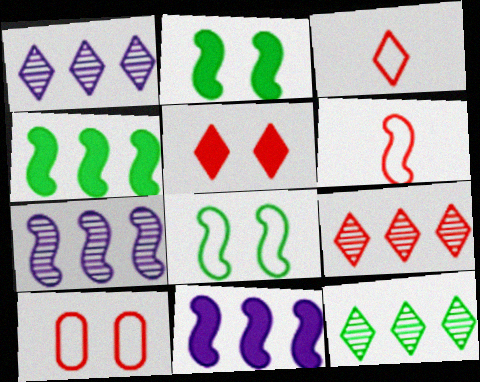[[1, 9, 12], 
[2, 6, 7], 
[3, 5, 9]]